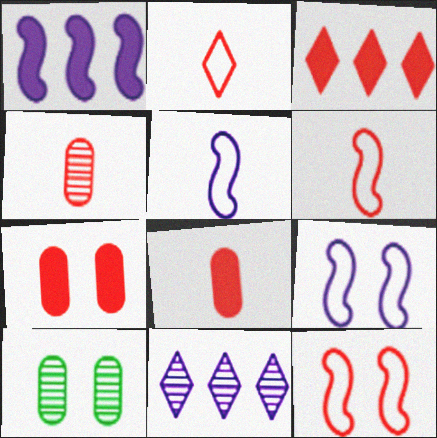[[1, 2, 10], 
[3, 4, 12], 
[3, 5, 10]]